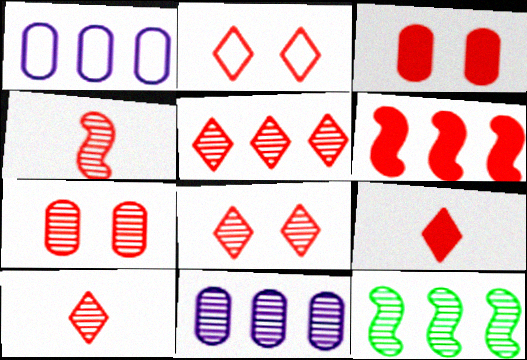[[2, 5, 9], 
[3, 6, 9], 
[4, 5, 7], 
[5, 8, 10], 
[5, 11, 12]]